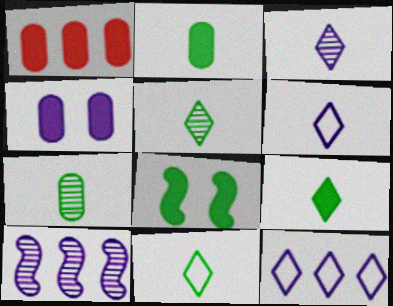[[1, 2, 4], 
[4, 6, 10], 
[5, 9, 11]]